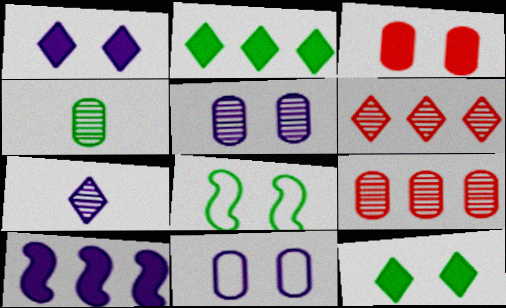[[2, 4, 8], 
[4, 5, 9], 
[7, 10, 11]]